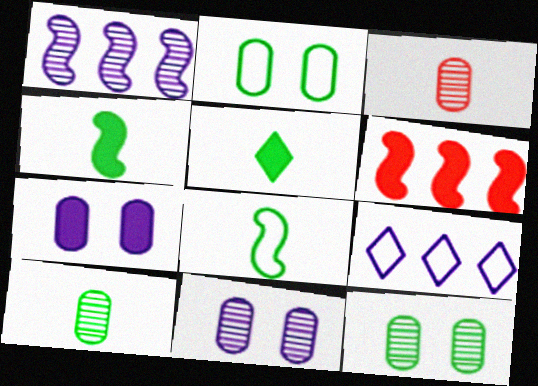[[5, 6, 7], 
[5, 8, 10]]